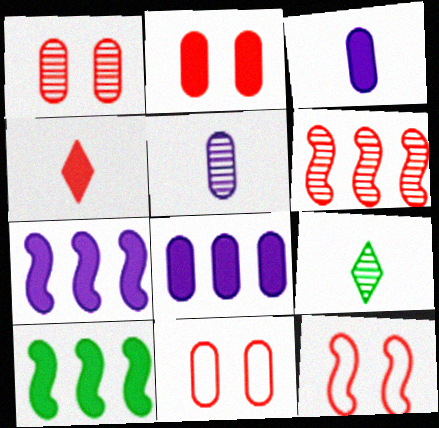[[1, 2, 11], 
[4, 6, 11], 
[7, 9, 11], 
[8, 9, 12]]